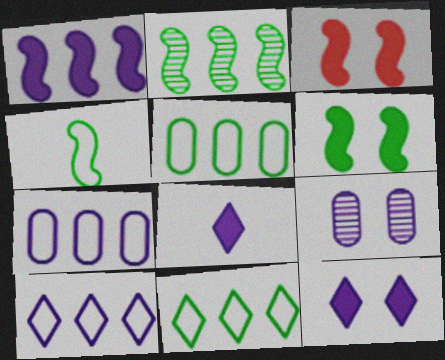[[2, 4, 6]]